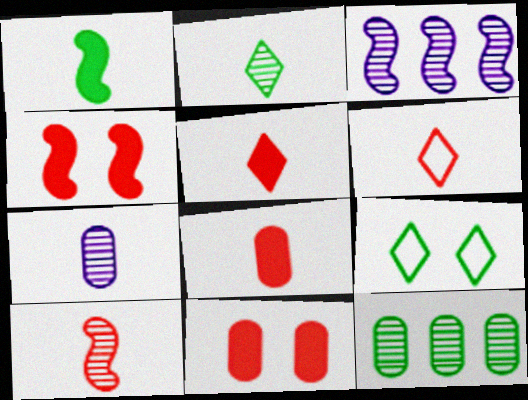[[1, 6, 7], 
[1, 9, 12], 
[2, 7, 10], 
[3, 8, 9], 
[6, 8, 10]]